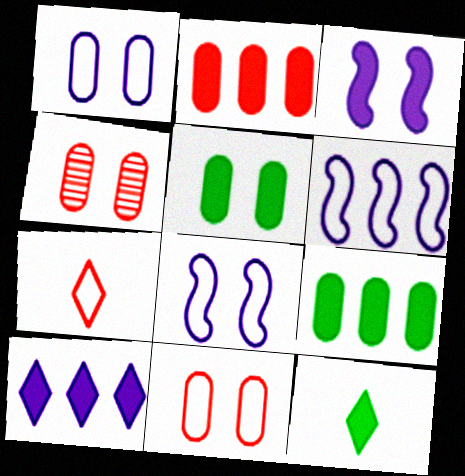[[1, 4, 5], 
[2, 3, 12], 
[4, 6, 12]]